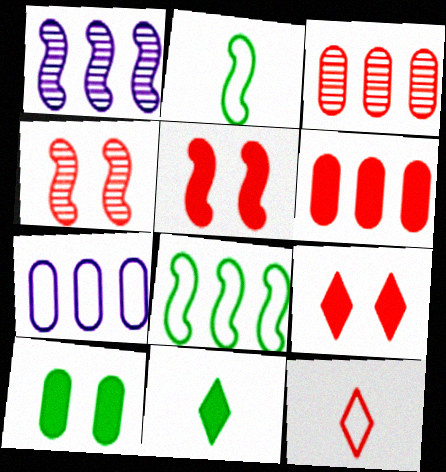[[1, 2, 5], 
[1, 10, 12], 
[3, 5, 12], 
[4, 6, 12], 
[4, 7, 11]]